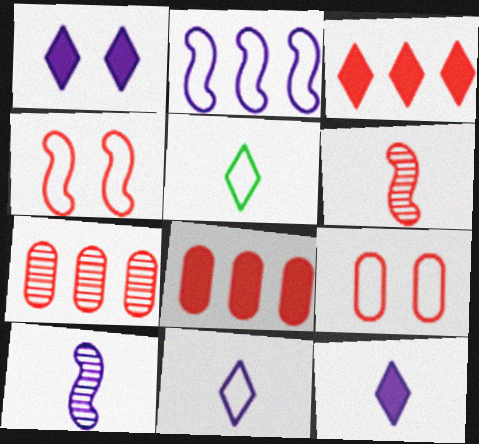[[2, 5, 9], 
[3, 6, 9]]